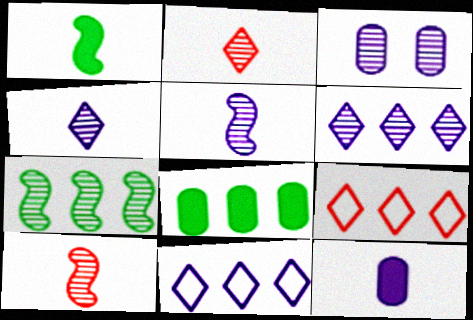[[1, 3, 9], 
[2, 3, 7], 
[3, 5, 6]]